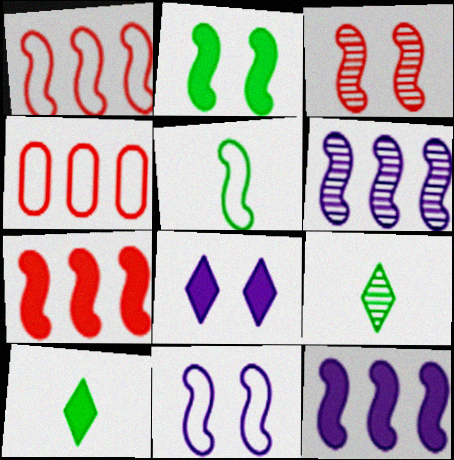[[1, 5, 11], 
[2, 3, 11], 
[3, 5, 12]]